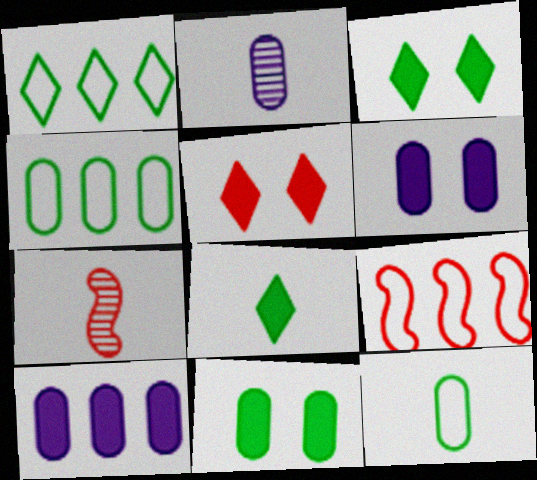[[1, 6, 7], 
[2, 3, 9]]